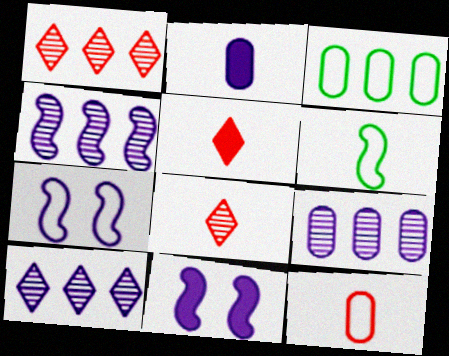[[2, 6, 8], 
[2, 7, 10], 
[3, 8, 11], 
[4, 9, 10]]